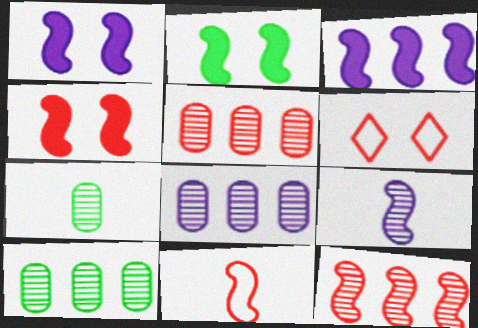[[1, 2, 4], 
[3, 6, 7], 
[4, 11, 12], 
[5, 8, 10]]